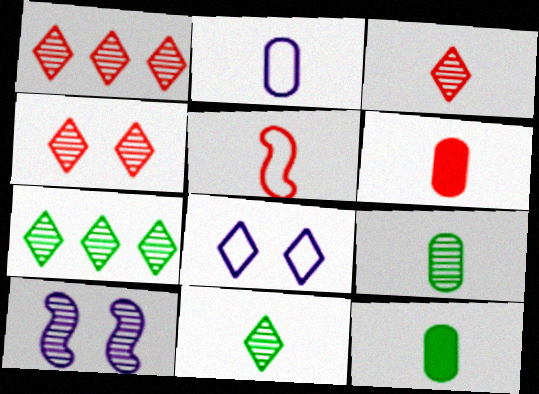[[1, 3, 4], 
[1, 9, 10], 
[2, 6, 9], 
[3, 5, 6]]